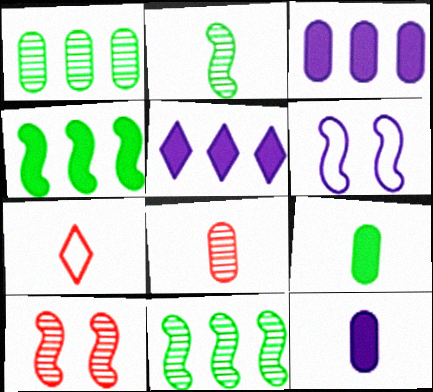[[2, 7, 12]]